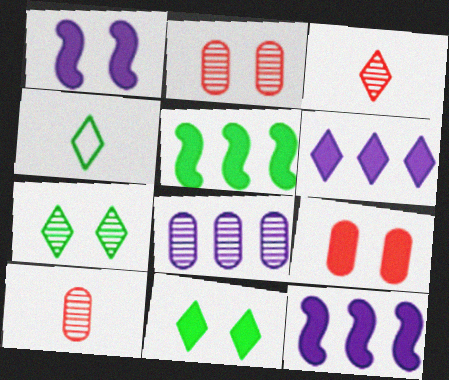[[1, 9, 11], 
[2, 4, 12]]